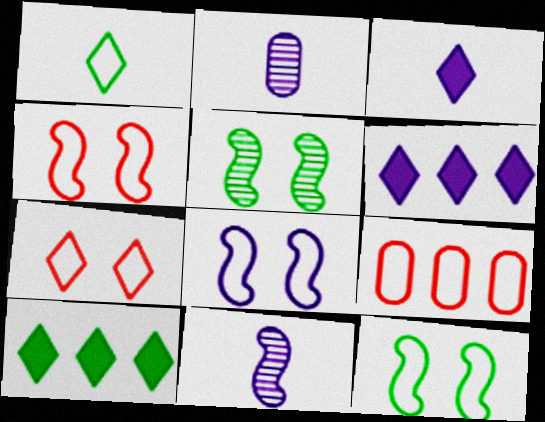[[1, 8, 9], 
[2, 4, 10], 
[2, 6, 8], 
[3, 5, 9], 
[4, 8, 12]]